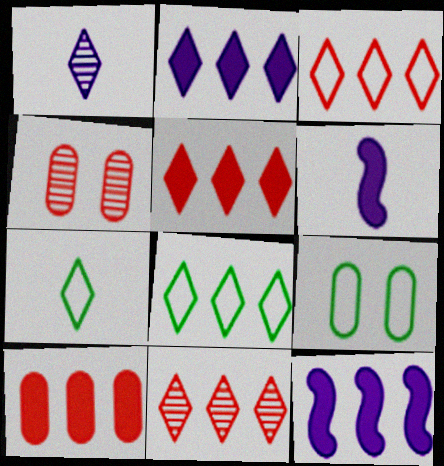[[2, 8, 11], 
[3, 5, 11], 
[4, 6, 8], 
[4, 7, 12], 
[6, 9, 11]]